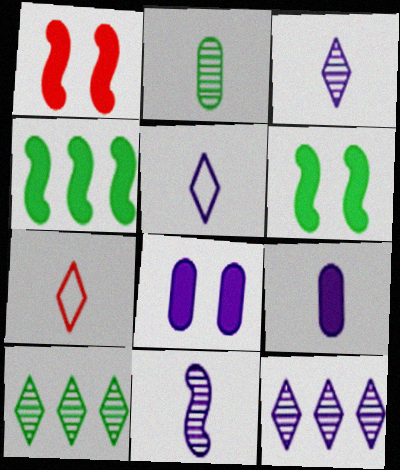[[5, 9, 11]]